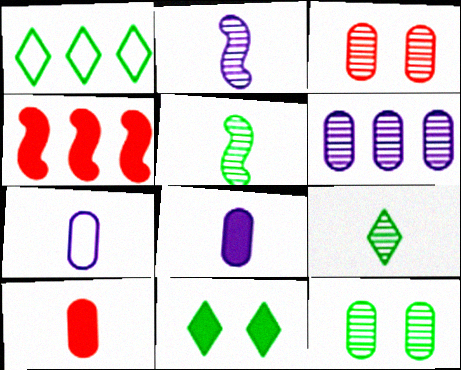[[1, 4, 6], 
[1, 9, 11], 
[4, 8, 11]]